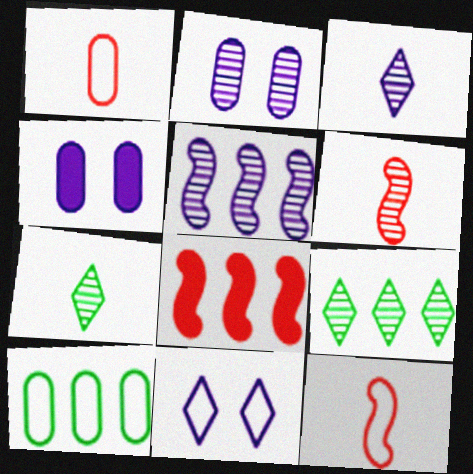[[2, 3, 5], 
[2, 6, 9], 
[4, 9, 12], 
[10, 11, 12]]